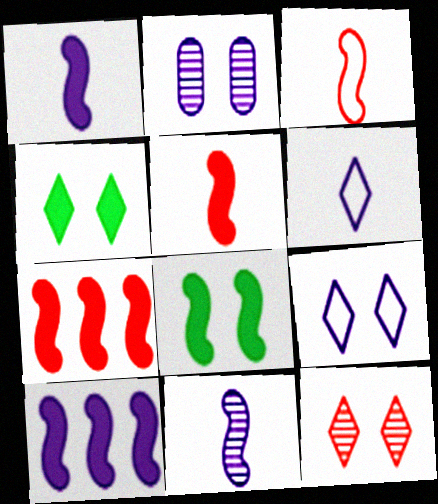[[1, 7, 8], 
[2, 6, 10], 
[4, 9, 12], 
[5, 8, 10]]